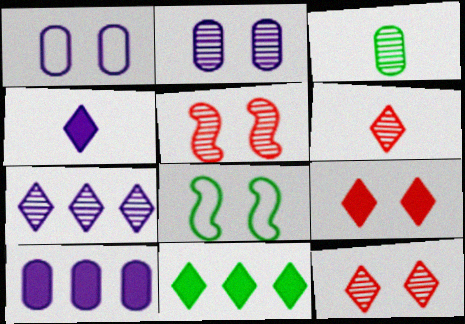[[2, 8, 9], 
[3, 5, 7], 
[3, 8, 11], 
[4, 9, 11], 
[6, 8, 10]]